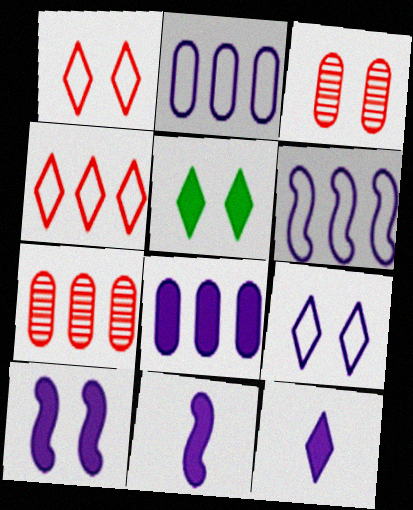[[8, 10, 12]]